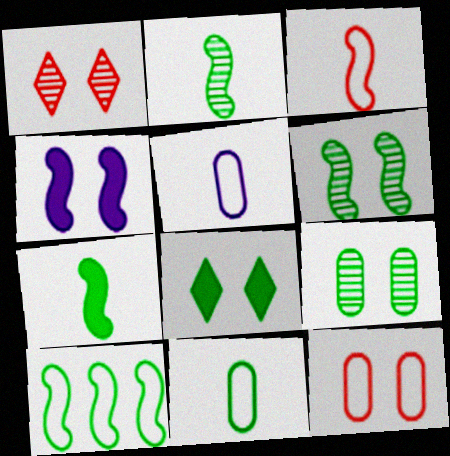[[6, 7, 10]]